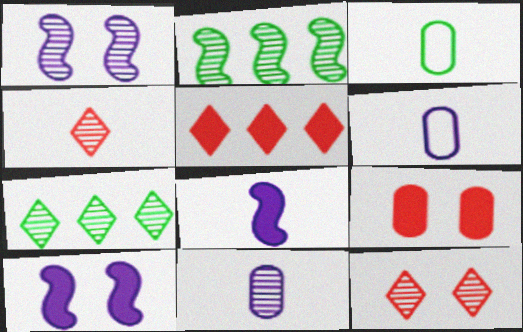[[1, 3, 5], 
[2, 11, 12], 
[3, 4, 8]]